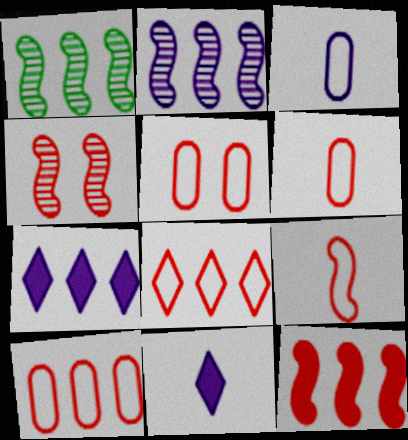[[1, 5, 11], 
[1, 7, 10], 
[4, 9, 12], 
[5, 6, 10], 
[5, 8, 9]]